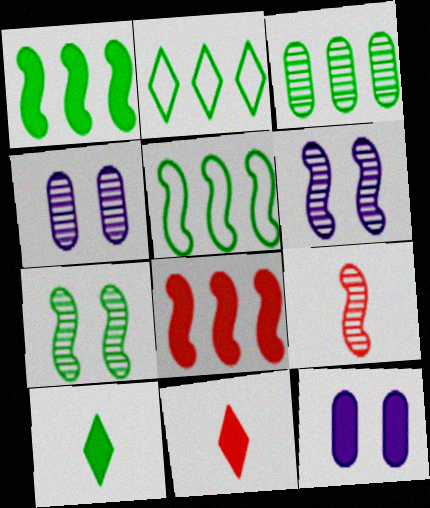[[1, 2, 3], 
[1, 11, 12], 
[2, 9, 12], 
[4, 5, 11], 
[8, 10, 12]]